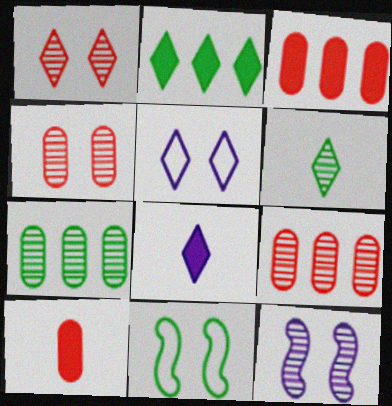[[6, 9, 12], 
[8, 9, 11]]